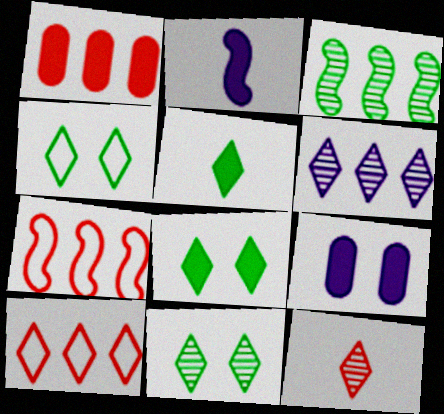[[1, 2, 8], 
[4, 8, 11], 
[6, 11, 12]]